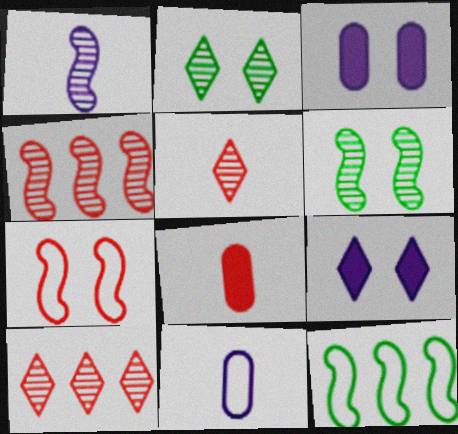[[1, 4, 6], 
[2, 3, 7], 
[3, 5, 12], 
[7, 8, 10]]